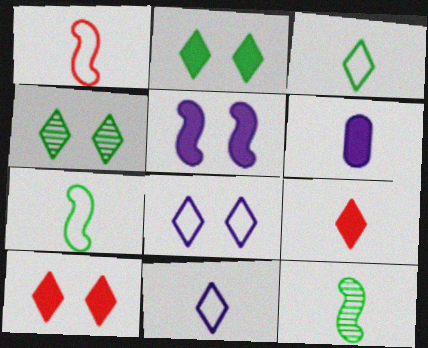[[4, 8, 10]]